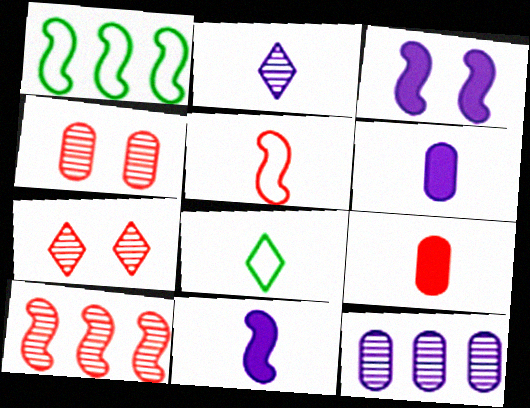[[1, 6, 7]]